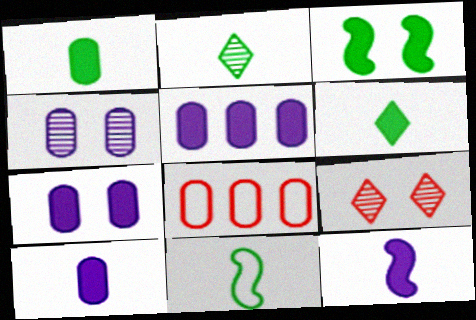[[1, 2, 11], 
[1, 4, 8], 
[5, 7, 10], 
[5, 9, 11]]